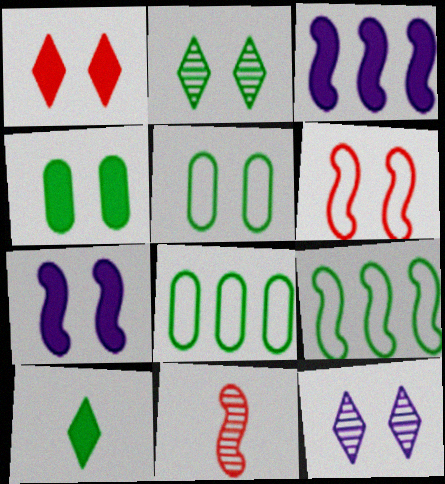[[1, 4, 7], 
[4, 6, 12], 
[7, 9, 11]]